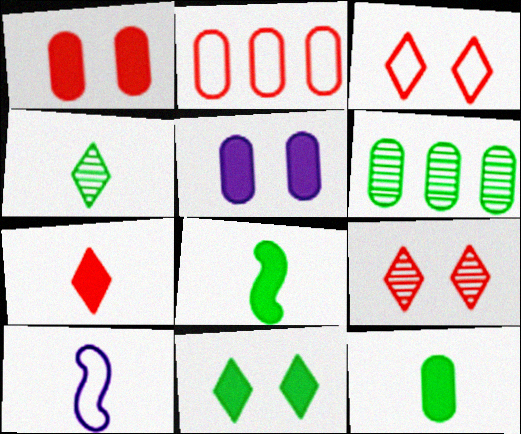[]